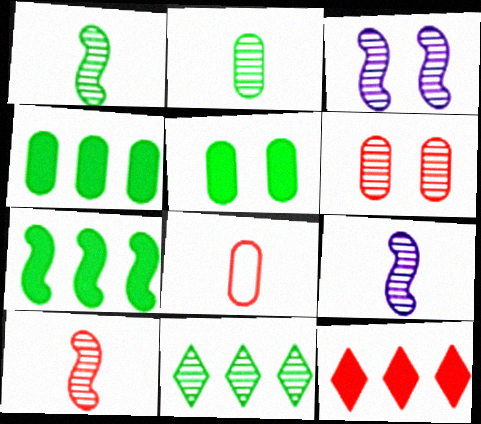[[1, 9, 10], 
[6, 9, 11]]